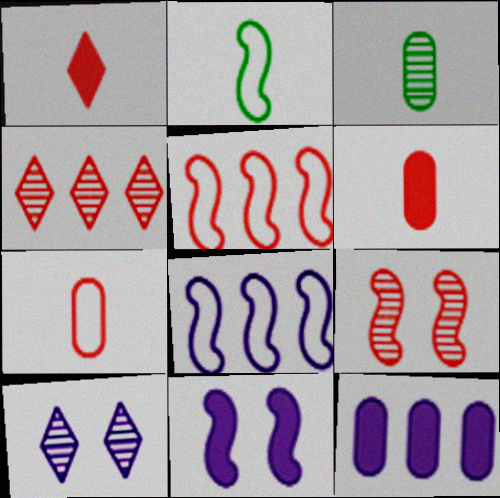[]